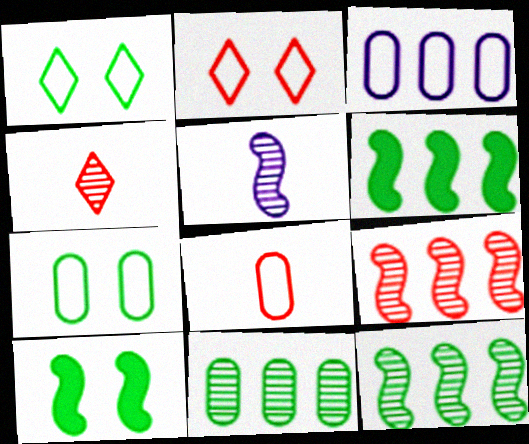[[3, 4, 10], 
[3, 7, 8]]